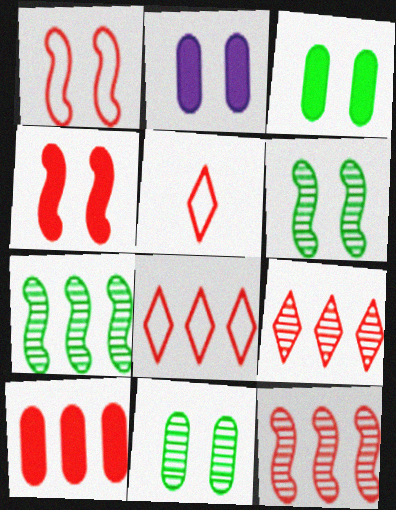[[2, 5, 7], 
[8, 10, 12]]